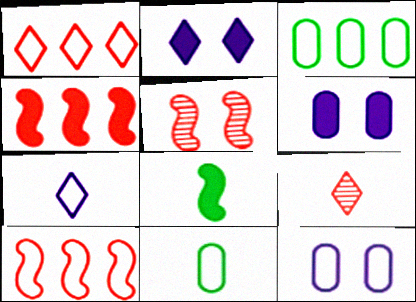[]